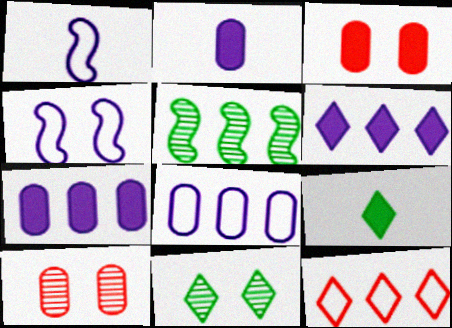[[3, 4, 11], 
[5, 7, 12]]